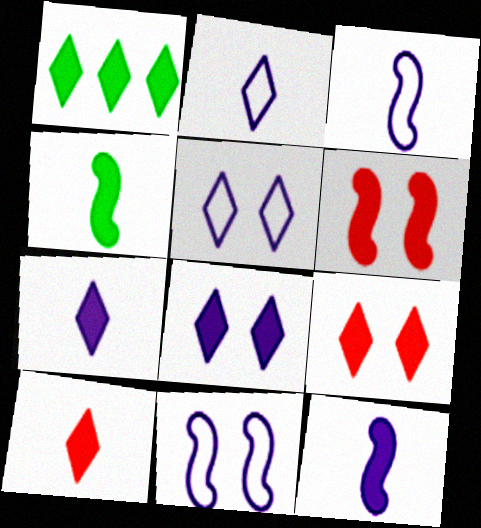[[1, 7, 9], 
[1, 8, 10]]